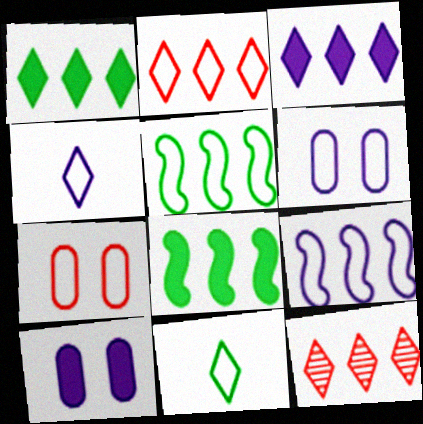[[4, 5, 7], 
[4, 6, 9], 
[7, 9, 11]]